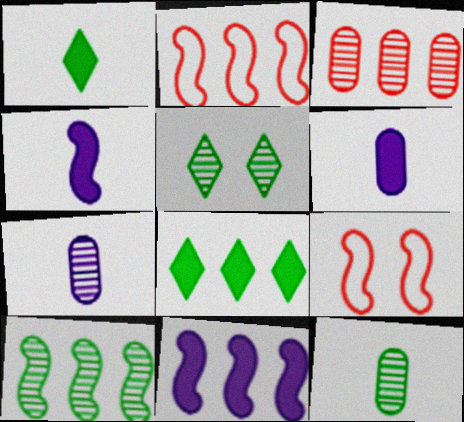[[2, 5, 6], 
[2, 10, 11], 
[4, 9, 10], 
[5, 10, 12], 
[7, 8, 9]]